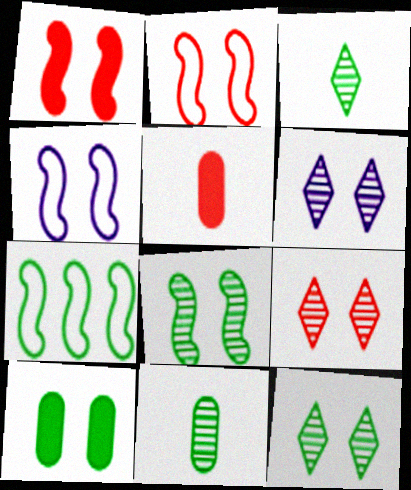[[1, 4, 8], 
[2, 6, 10], 
[3, 7, 10], 
[4, 9, 10], 
[5, 6, 7], 
[6, 9, 12]]